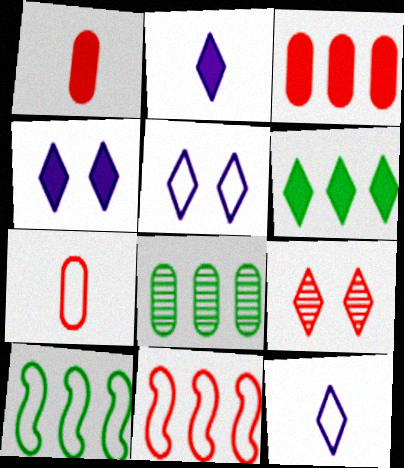[[1, 9, 11], 
[5, 7, 10], 
[6, 8, 10], 
[6, 9, 12]]